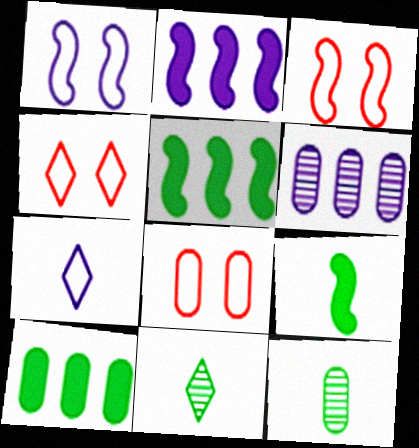[[2, 4, 12], 
[2, 8, 11], 
[3, 4, 8], 
[4, 6, 9]]